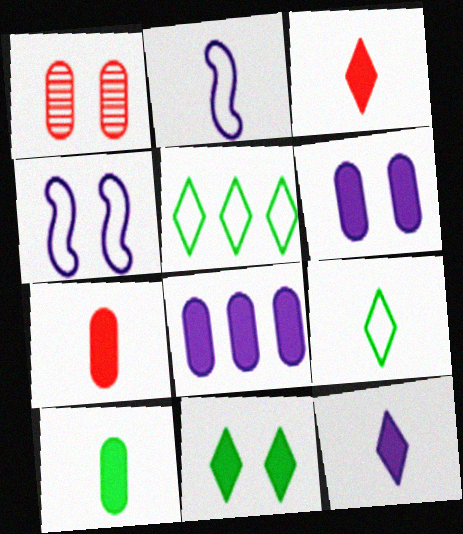[[1, 4, 11]]